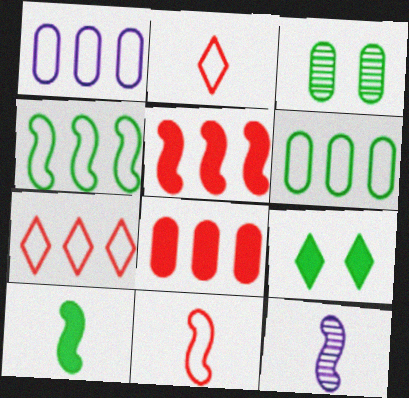[[1, 4, 7], 
[10, 11, 12]]